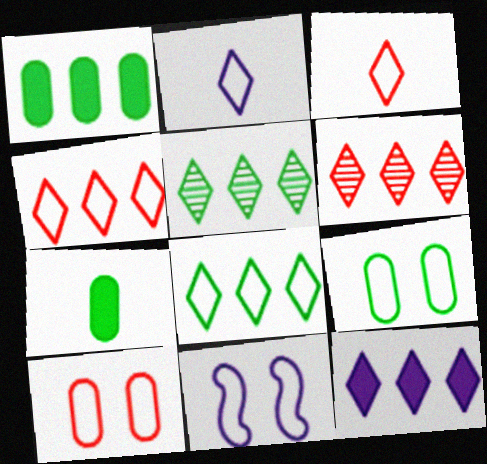[[4, 5, 12], 
[6, 7, 11], 
[6, 8, 12]]